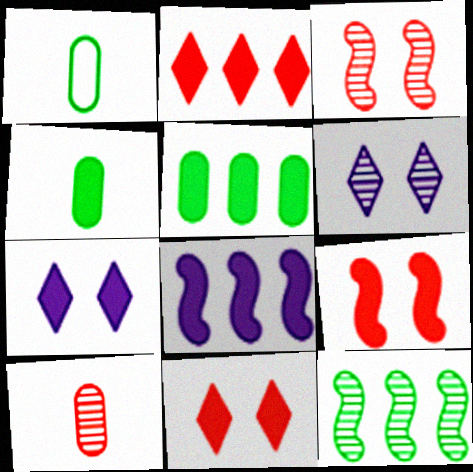[[2, 5, 8], 
[4, 8, 11], 
[6, 10, 12]]